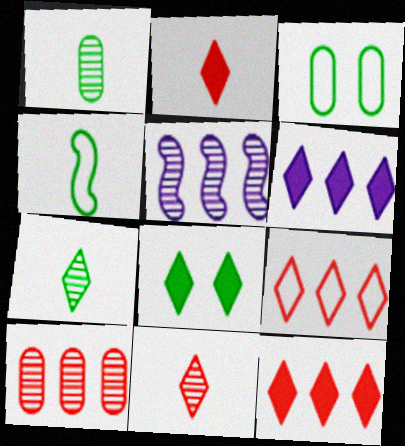[[2, 3, 5], 
[2, 6, 8]]